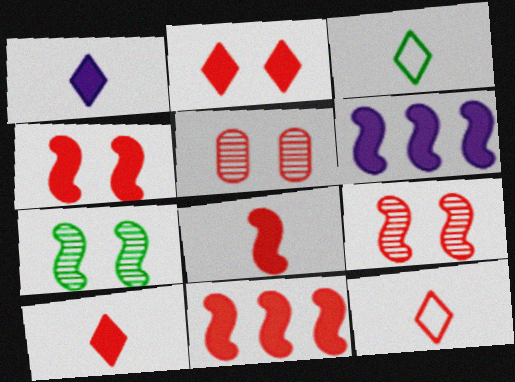[[3, 5, 6], 
[4, 8, 11], 
[5, 11, 12]]